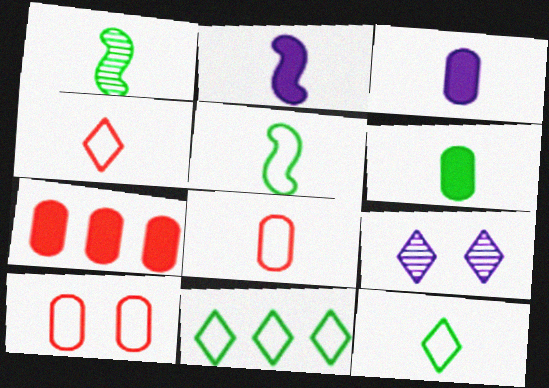[[1, 3, 4], 
[1, 6, 12], 
[5, 7, 9]]